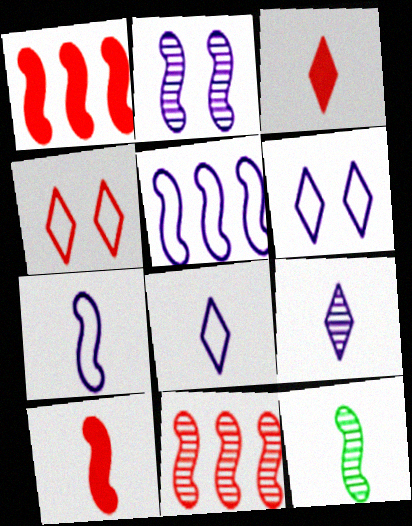[[2, 11, 12], 
[7, 10, 12]]